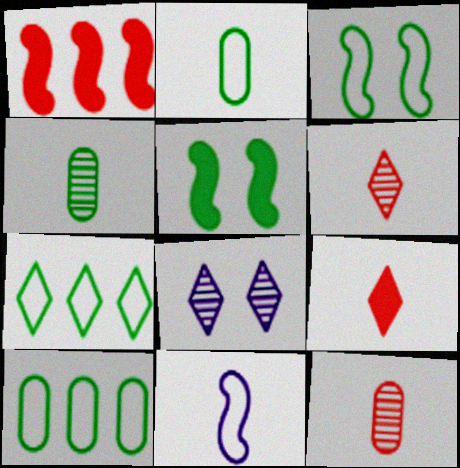[[1, 2, 8], 
[2, 3, 7], 
[4, 5, 7], 
[4, 9, 11], 
[7, 8, 9]]